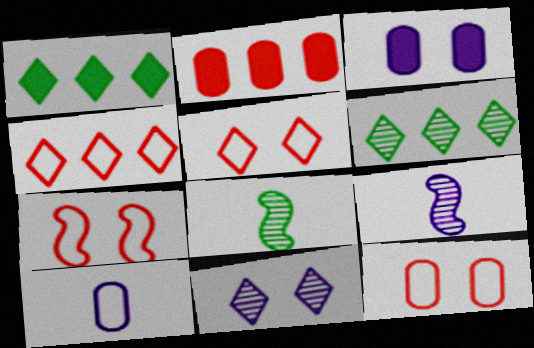[[1, 9, 12], 
[3, 4, 8], 
[5, 7, 12]]